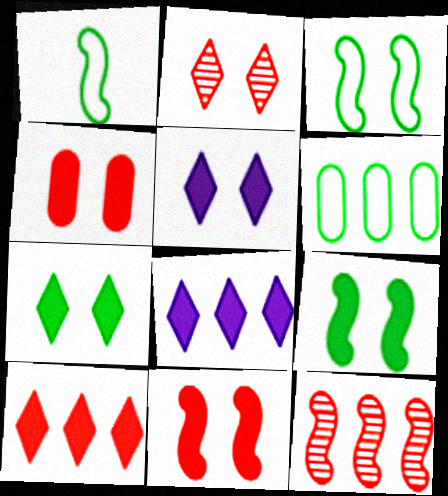[[4, 5, 9], 
[6, 8, 12]]